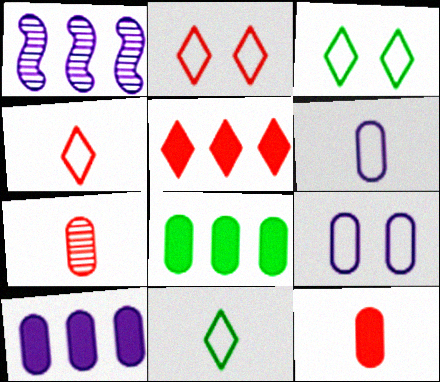[[1, 3, 12], 
[7, 8, 9]]